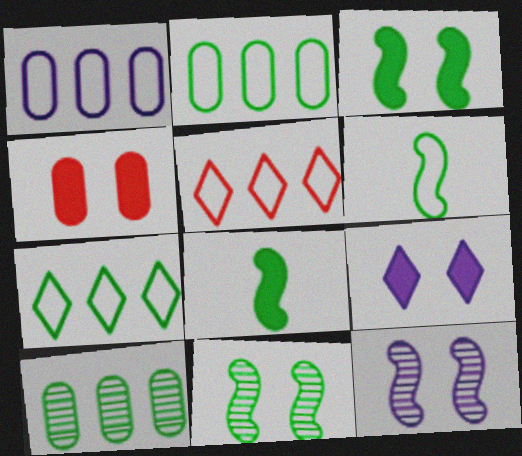[[3, 4, 9]]